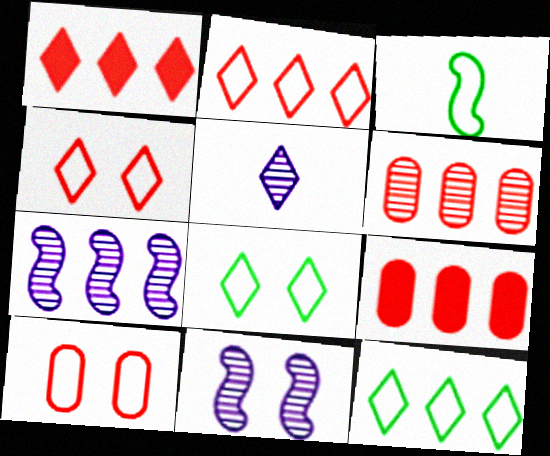[[1, 5, 8], 
[7, 9, 12]]